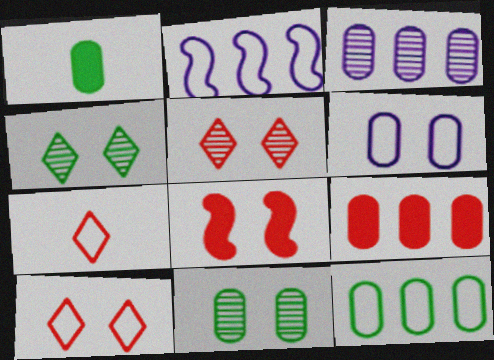[[1, 2, 5], 
[1, 11, 12], 
[3, 9, 12], 
[4, 6, 8]]